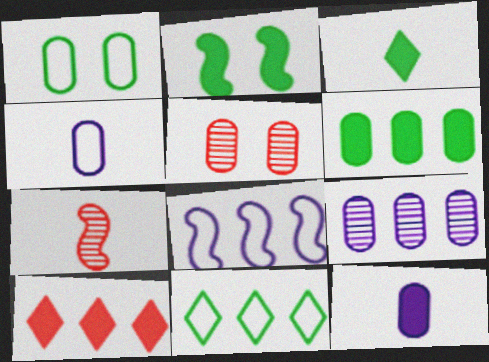[[2, 3, 6], 
[2, 7, 8], 
[2, 10, 12], 
[3, 4, 7], 
[3, 5, 8], 
[4, 5, 6]]